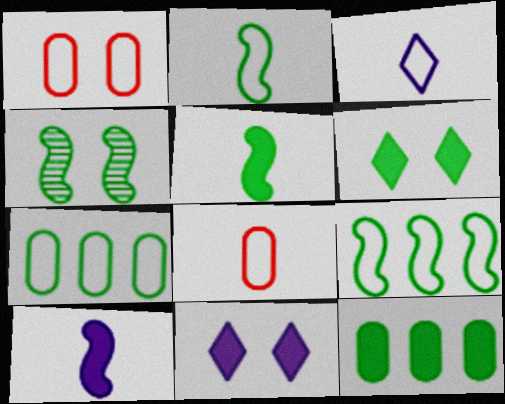[[1, 3, 9], 
[1, 4, 11], 
[2, 3, 8], 
[4, 5, 9], 
[5, 6, 12]]